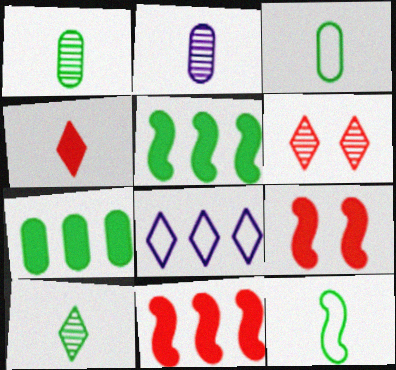[[1, 8, 9], 
[2, 4, 12]]